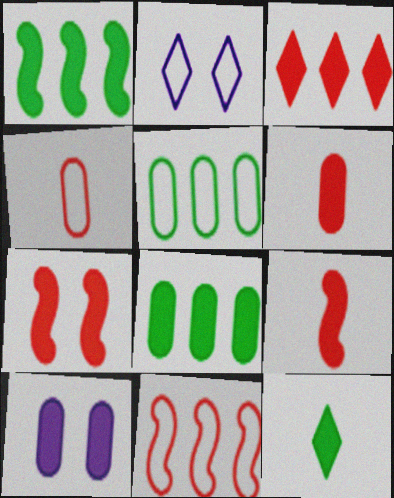[[3, 6, 7], 
[6, 8, 10]]